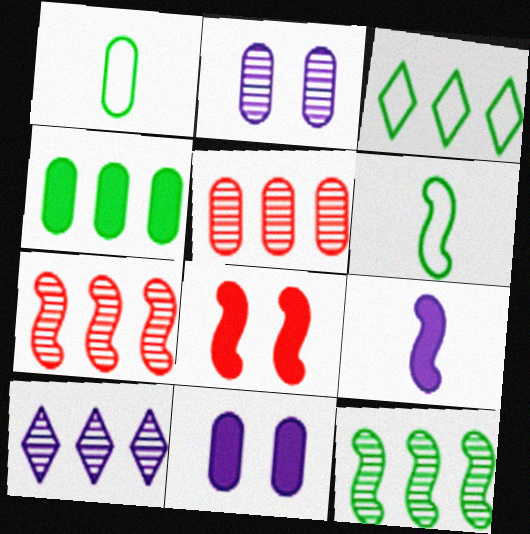[[1, 5, 11], 
[1, 8, 10], 
[3, 4, 12], 
[5, 10, 12]]